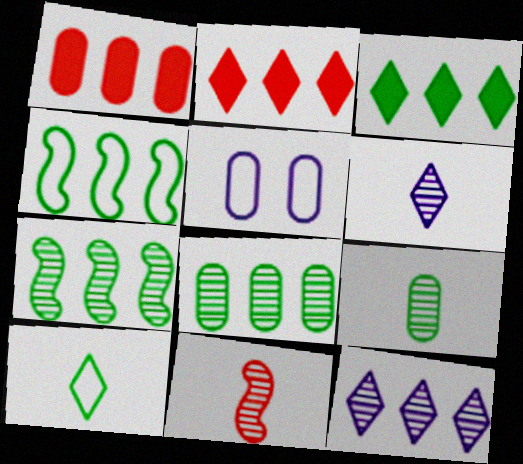[[1, 4, 12], 
[1, 5, 9], 
[3, 4, 8], 
[3, 5, 11], 
[6, 9, 11]]